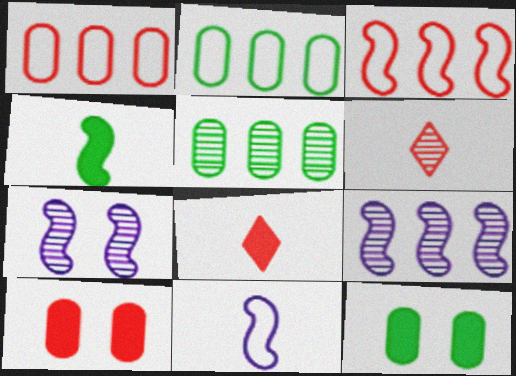[[2, 7, 8], 
[3, 4, 7], 
[3, 6, 10], 
[5, 6, 7]]